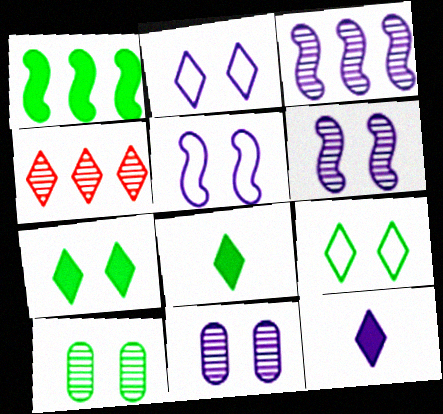[[2, 4, 8], 
[4, 9, 12]]